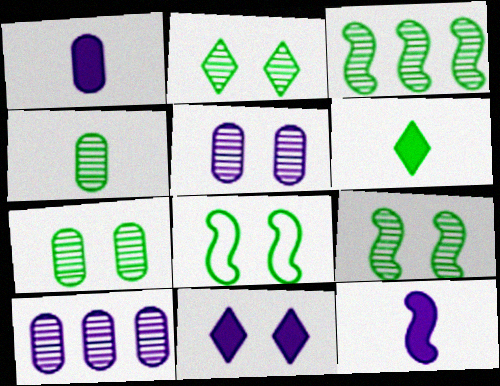[[2, 3, 4], 
[2, 7, 9]]